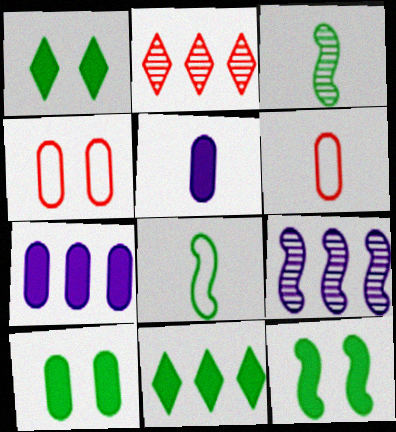[[1, 6, 9], 
[1, 10, 12]]